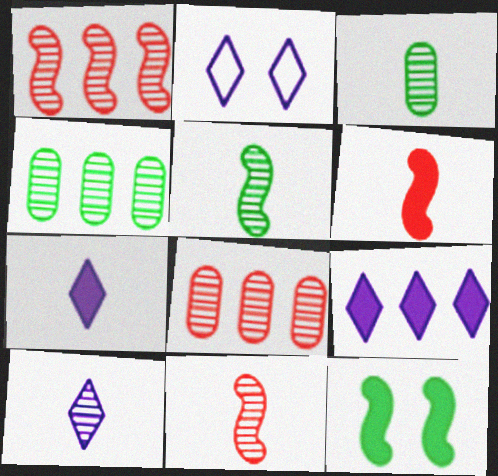[[2, 4, 6], 
[2, 9, 10], 
[3, 10, 11]]